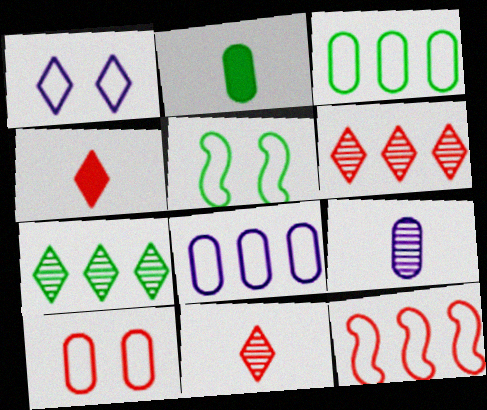[[1, 4, 7], 
[1, 5, 10], 
[2, 5, 7]]